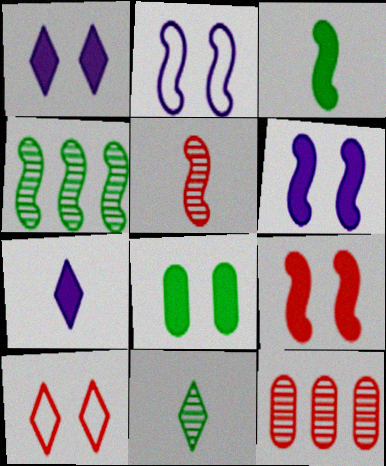[[1, 8, 9]]